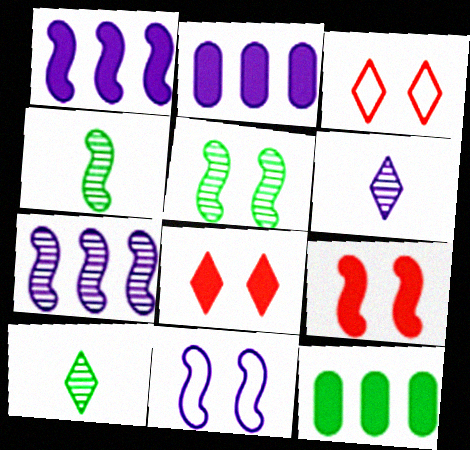[[2, 3, 4], 
[2, 6, 11], 
[5, 9, 11]]